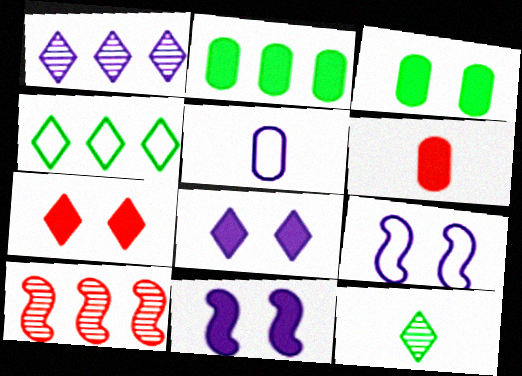[[1, 5, 11], 
[3, 7, 11]]